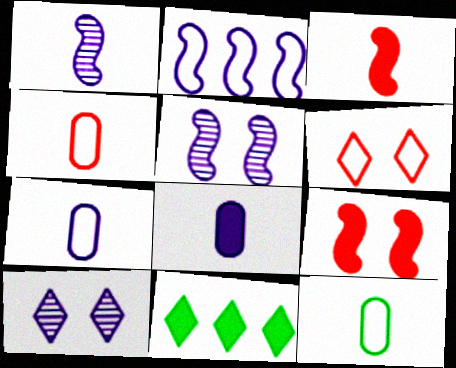[[2, 6, 12], 
[2, 8, 10], 
[4, 5, 11], 
[4, 7, 12], 
[8, 9, 11]]